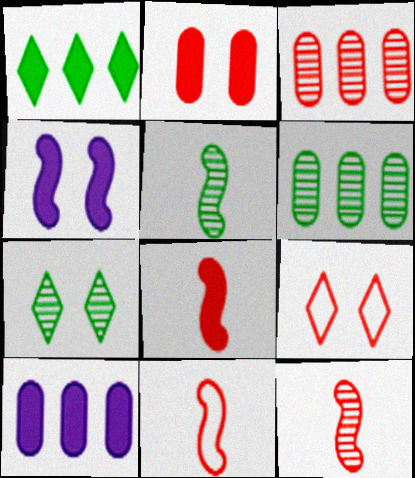[[3, 8, 9], 
[5, 6, 7], 
[5, 9, 10], 
[7, 10, 11], 
[8, 11, 12]]